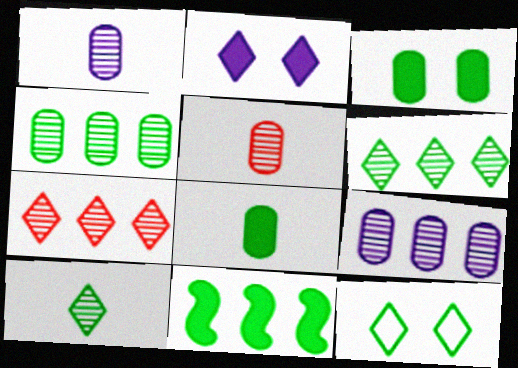[]